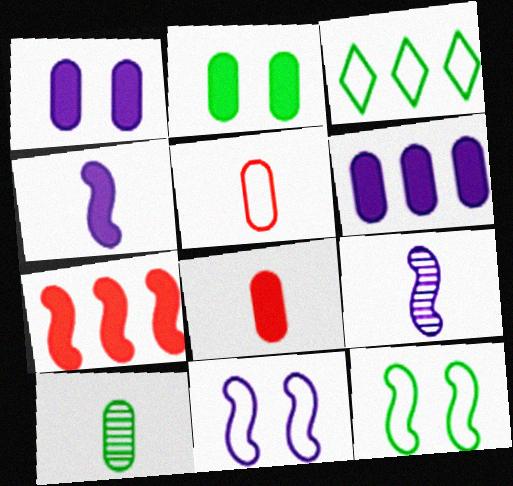[[2, 6, 8], 
[3, 5, 11], 
[7, 9, 12]]